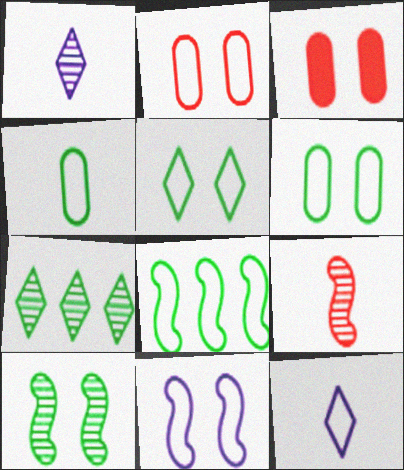[[1, 3, 8], 
[2, 5, 11], 
[2, 8, 12], 
[4, 5, 8]]